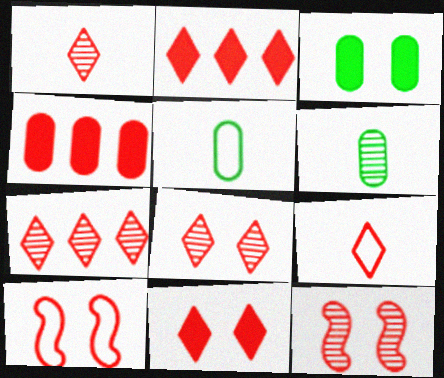[[1, 4, 10], 
[1, 7, 8], 
[2, 8, 9], 
[4, 9, 12], 
[7, 9, 11]]